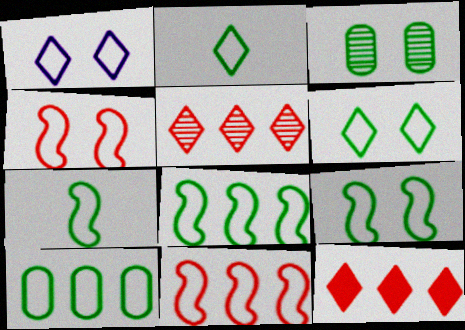[[2, 9, 10], 
[6, 7, 10], 
[7, 8, 9]]